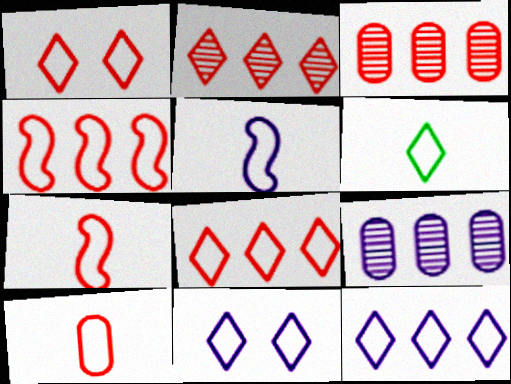[[1, 4, 10], 
[1, 6, 12], 
[5, 6, 10], 
[6, 8, 11]]